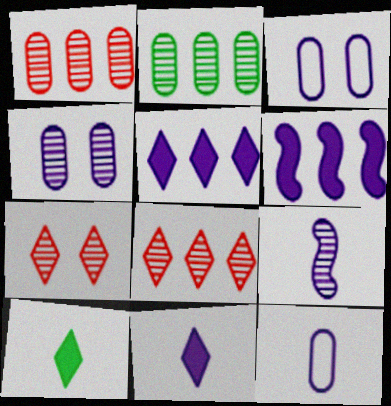[[2, 7, 9], 
[3, 5, 9], 
[9, 11, 12]]